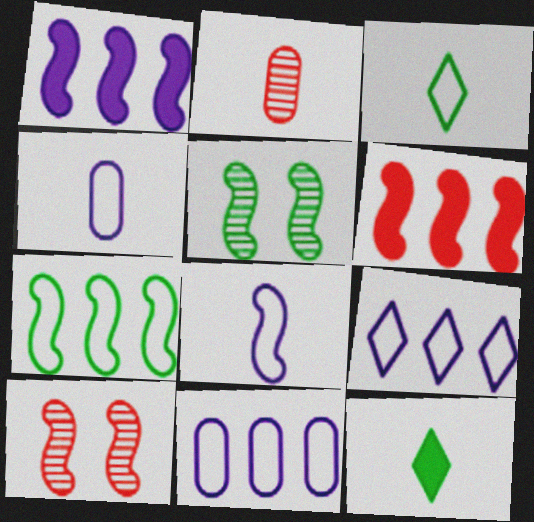[[2, 8, 12], 
[5, 6, 8], 
[10, 11, 12]]